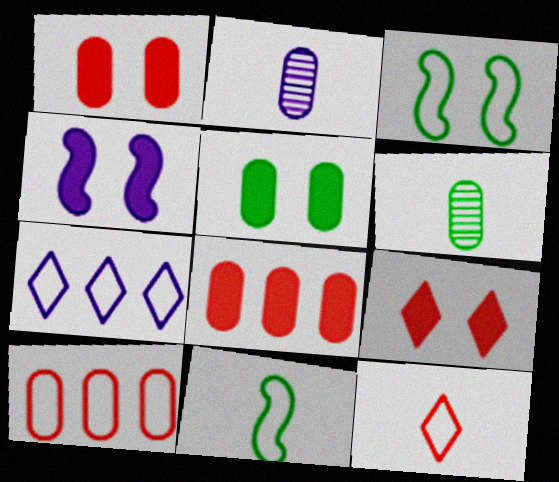[[2, 4, 7], 
[2, 5, 10], 
[4, 5, 9]]